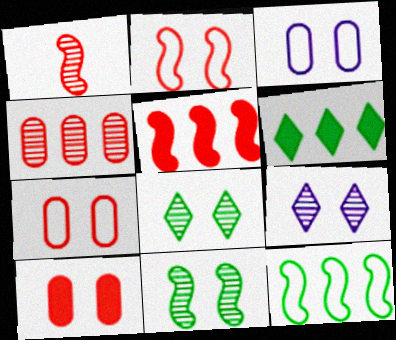[[1, 2, 5], 
[1, 3, 6]]